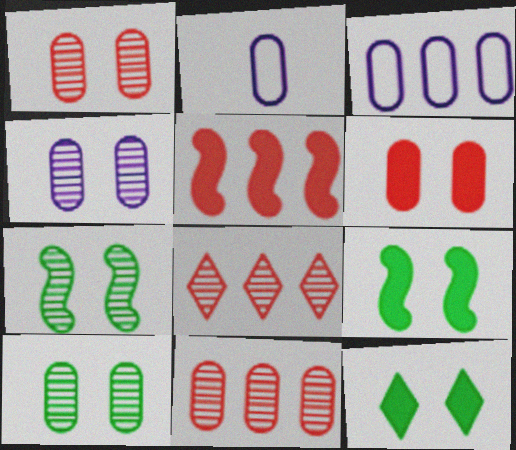[[1, 4, 10], 
[2, 8, 9]]